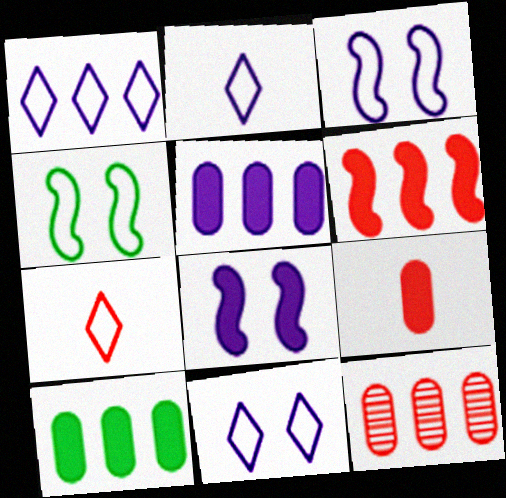[[1, 2, 11]]